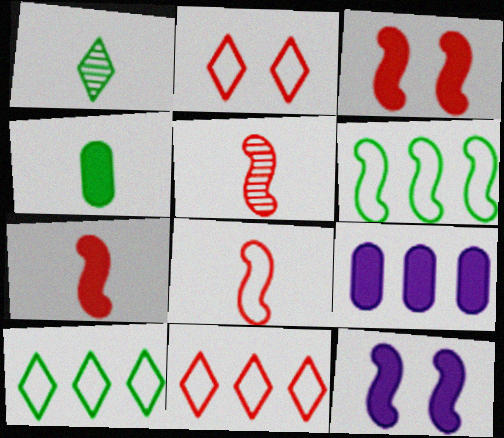[[5, 6, 12], 
[5, 7, 8]]